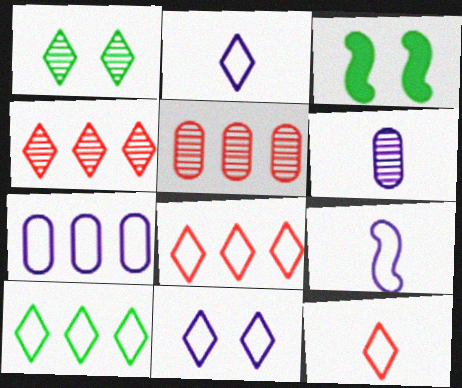[[2, 3, 5], 
[3, 6, 8], 
[7, 9, 11], 
[10, 11, 12]]